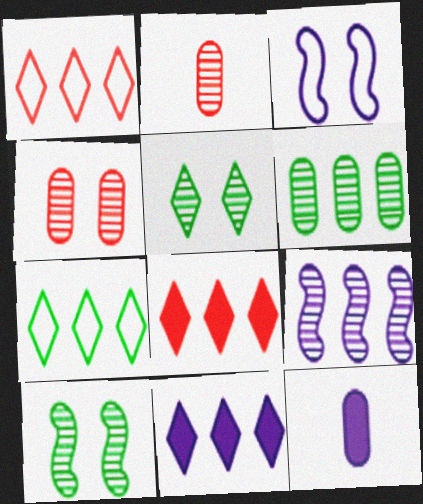[[1, 10, 12], 
[2, 5, 9]]